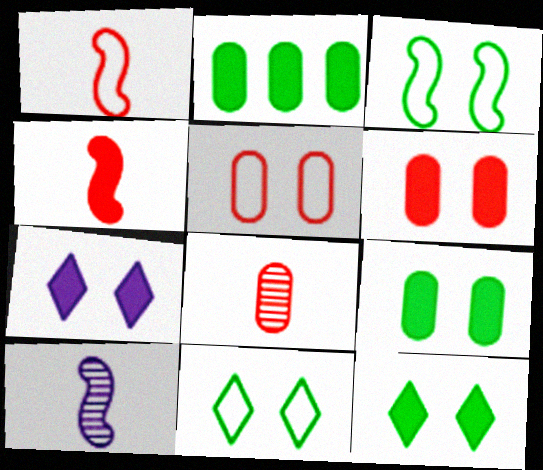[[2, 4, 7]]